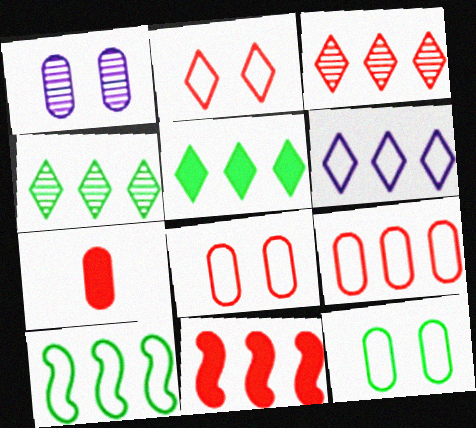[[3, 5, 6], 
[3, 9, 11], 
[6, 9, 10]]